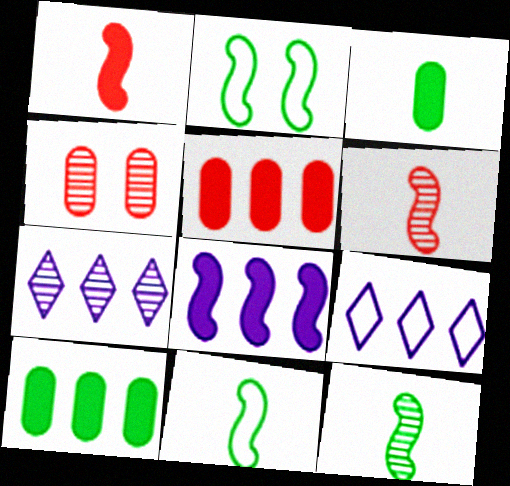[[2, 6, 8], 
[4, 7, 12]]